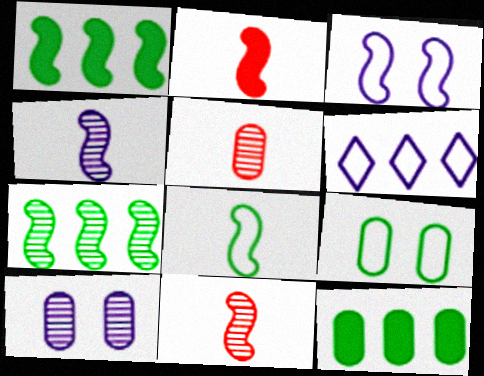[[1, 3, 11], 
[2, 3, 7], 
[2, 4, 8]]